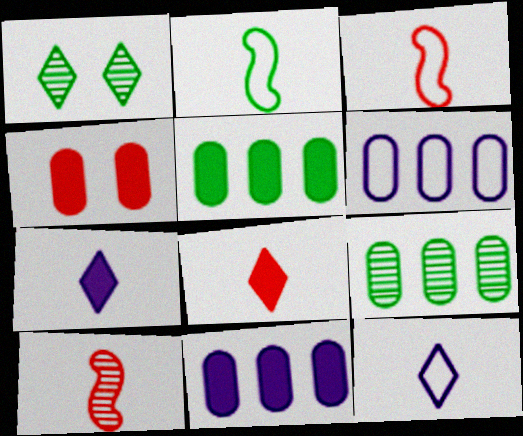[[1, 2, 5], 
[1, 3, 11]]